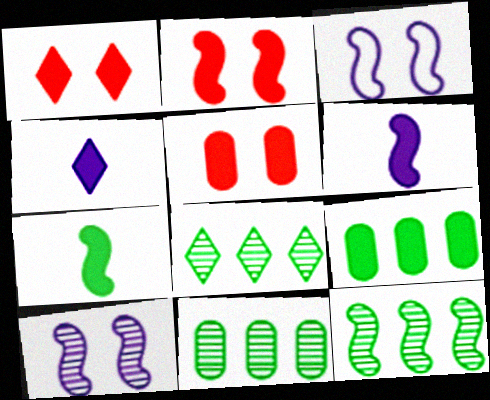[[1, 2, 5], 
[1, 6, 9], 
[2, 4, 9], 
[8, 11, 12]]